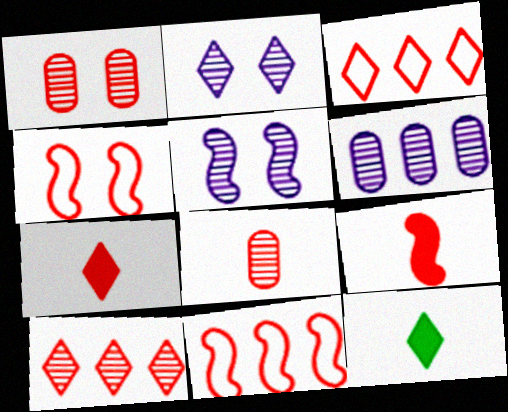[[1, 3, 9], 
[1, 7, 11], 
[2, 3, 12], 
[4, 6, 12]]